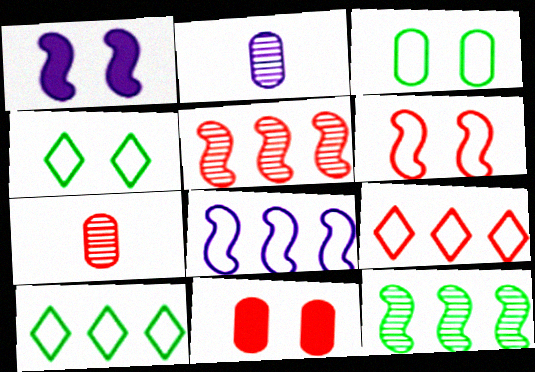[[1, 7, 10]]